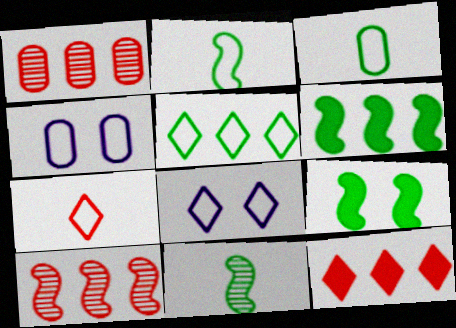[[4, 11, 12], 
[5, 7, 8]]